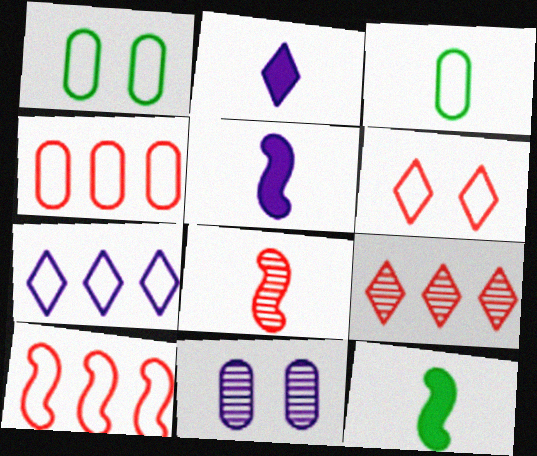[[1, 5, 9], 
[2, 3, 8], 
[5, 7, 11]]